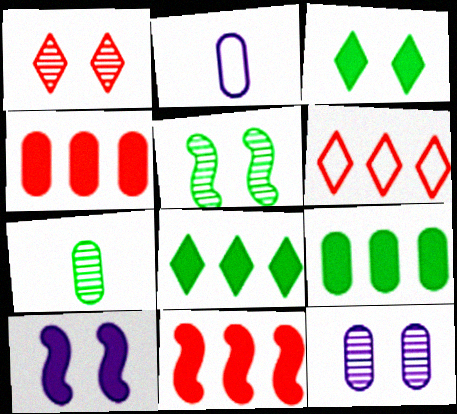[[1, 5, 12], 
[6, 7, 10]]